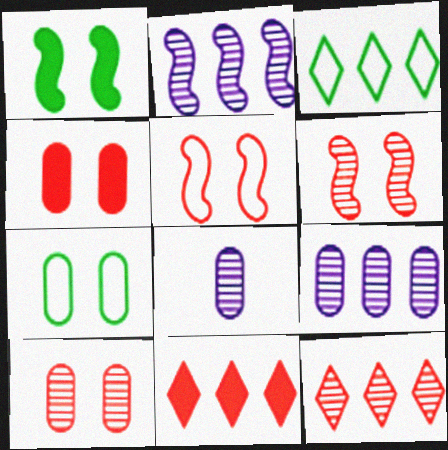[]